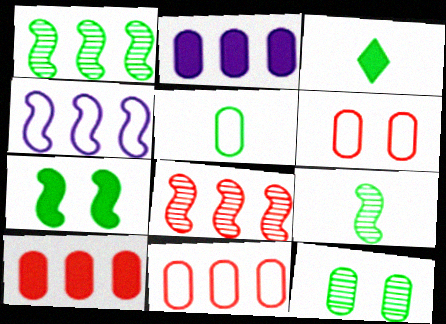[[3, 5, 9]]